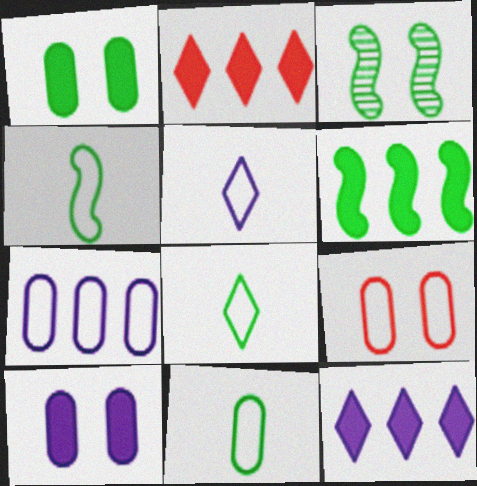[[3, 4, 6], 
[4, 8, 11], 
[7, 9, 11]]